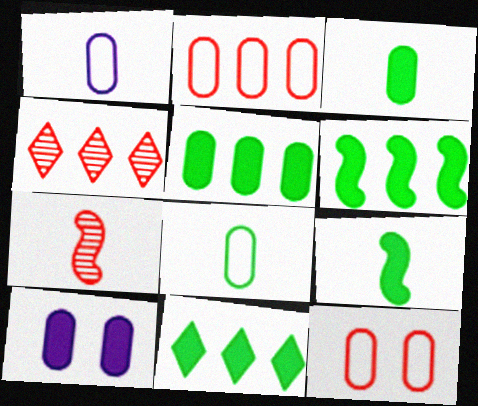[[5, 6, 11]]